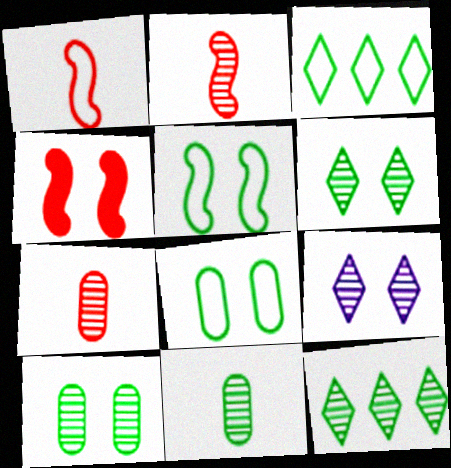[[4, 8, 9]]